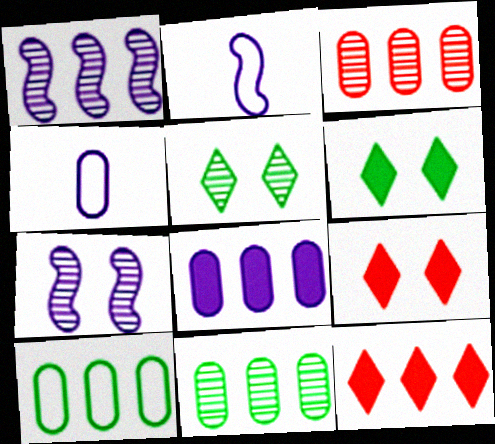[[1, 10, 12], 
[2, 3, 6], 
[2, 9, 11], 
[3, 8, 10]]